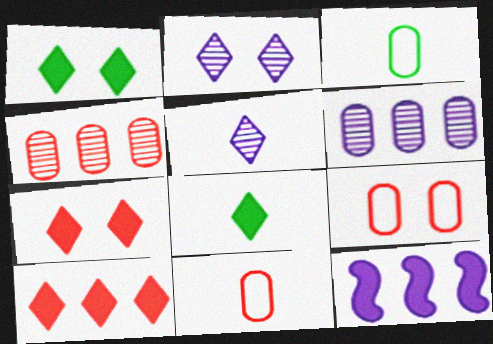[]